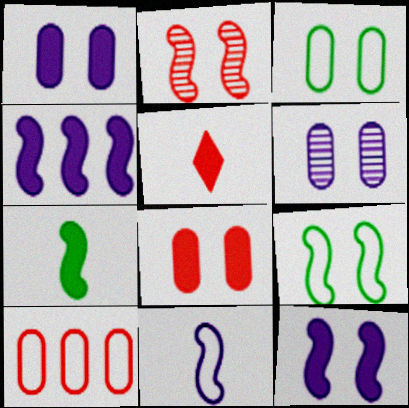[[2, 5, 10], 
[2, 9, 12], 
[3, 6, 8]]